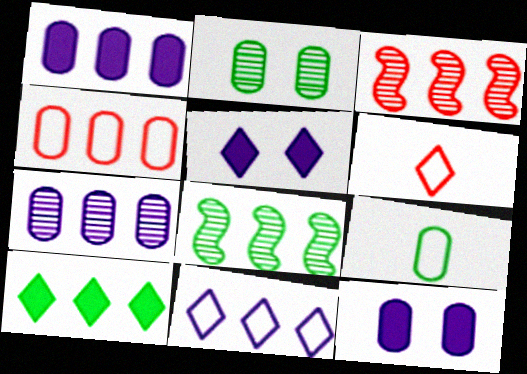[[3, 5, 9], 
[6, 8, 12]]